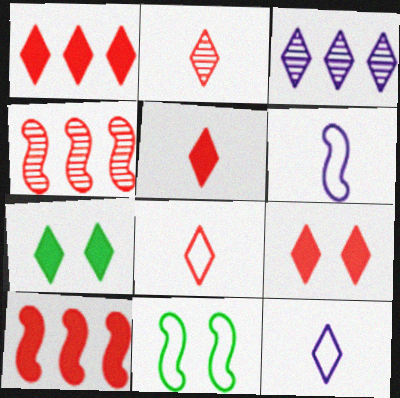[[1, 5, 9], 
[2, 5, 8], 
[3, 7, 8]]